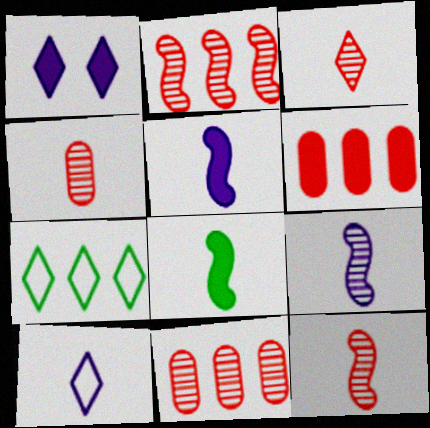[[1, 3, 7], 
[1, 6, 8], 
[3, 4, 12], 
[4, 8, 10]]